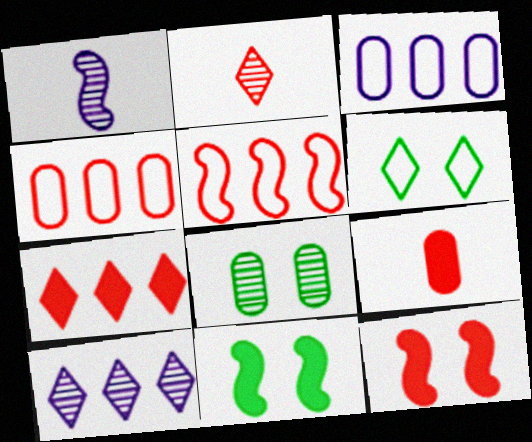[[1, 5, 11], 
[2, 3, 11], 
[2, 4, 12], 
[3, 8, 9], 
[6, 8, 11], 
[7, 9, 12]]